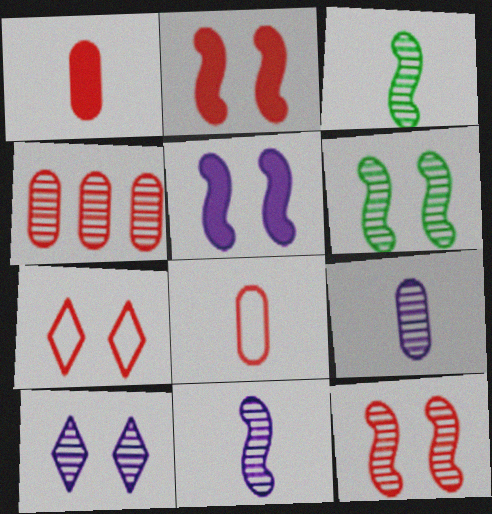[[3, 4, 10]]